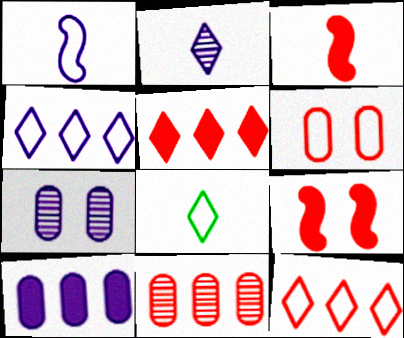[]